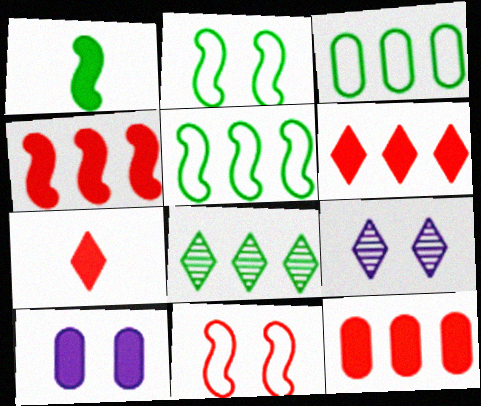[[1, 6, 10], 
[4, 6, 12]]